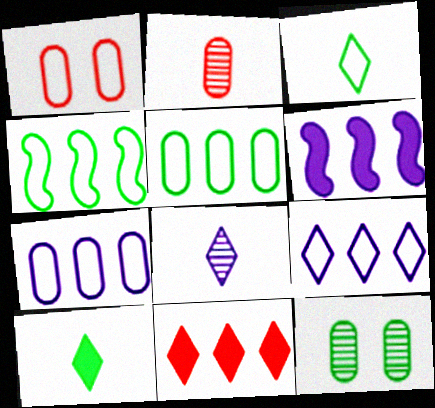[[4, 10, 12]]